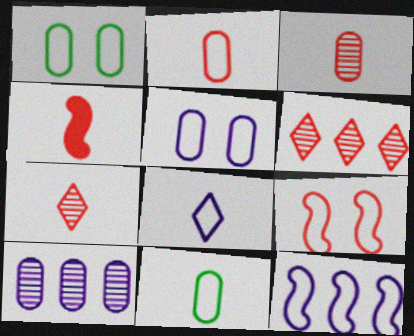[[2, 4, 7], 
[5, 8, 12]]